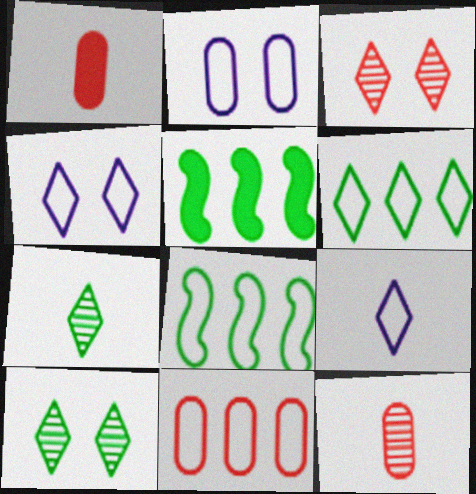[[4, 5, 12]]